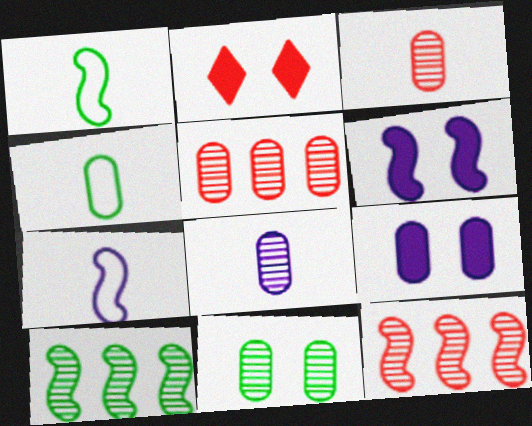[[1, 6, 12], 
[4, 5, 9], 
[5, 8, 11]]